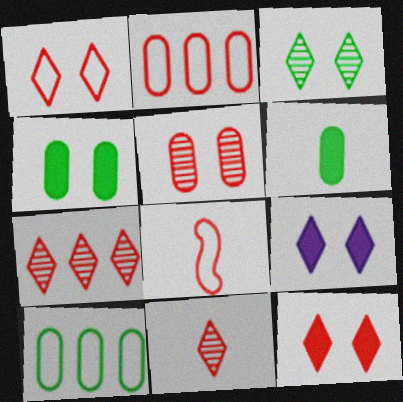[[1, 2, 8], 
[1, 3, 9]]